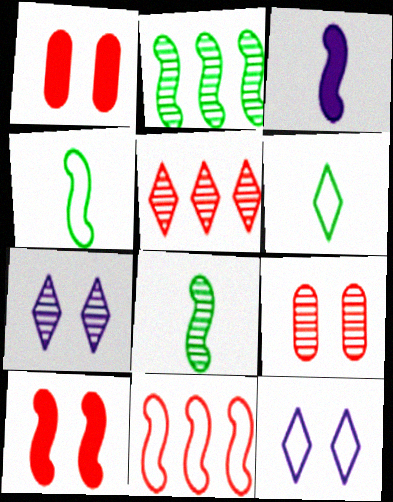[]